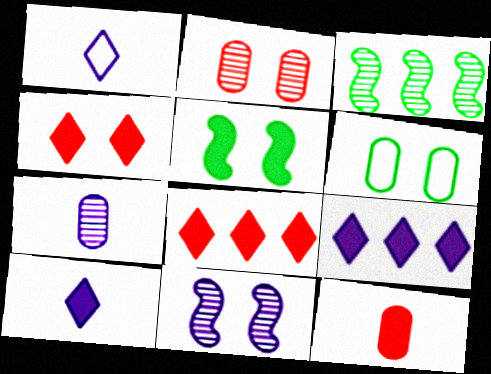[[4, 6, 11], 
[5, 9, 12]]